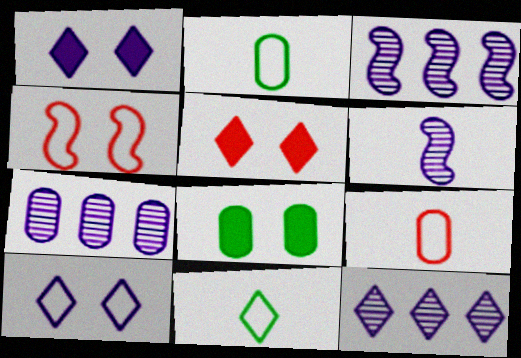[[2, 3, 5], 
[3, 7, 12], 
[5, 11, 12], 
[7, 8, 9]]